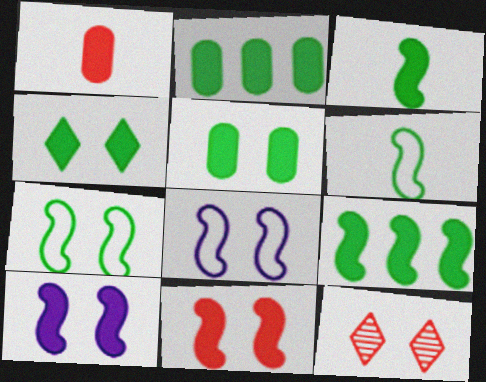[[2, 3, 4], 
[5, 8, 12]]